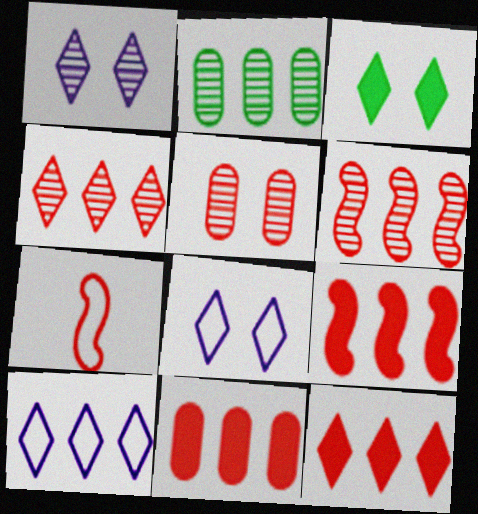[[2, 9, 10], 
[5, 7, 12], 
[9, 11, 12]]